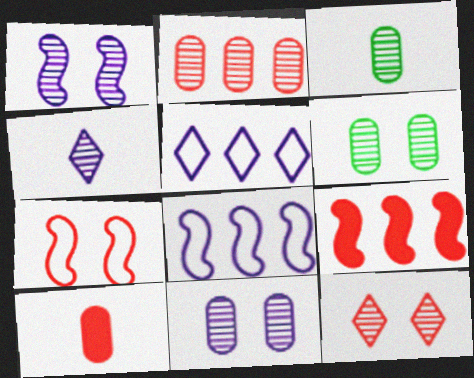[[1, 6, 12], 
[2, 3, 11]]